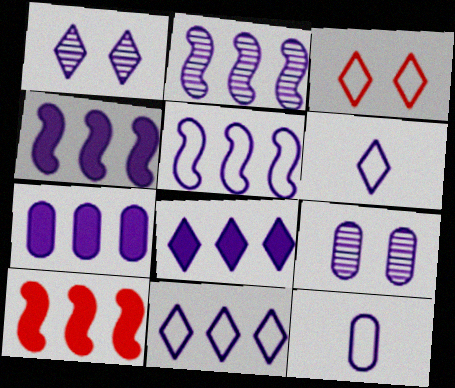[[1, 4, 12], 
[1, 6, 8], 
[2, 4, 5], 
[2, 7, 11], 
[4, 6, 9], 
[4, 7, 8], 
[7, 9, 12]]